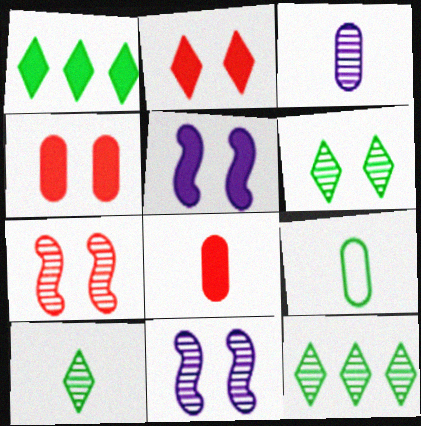[[1, 5, 8], 
[3, 7, 12], 
[3, 8, 9], 
[6, 10, 12]]